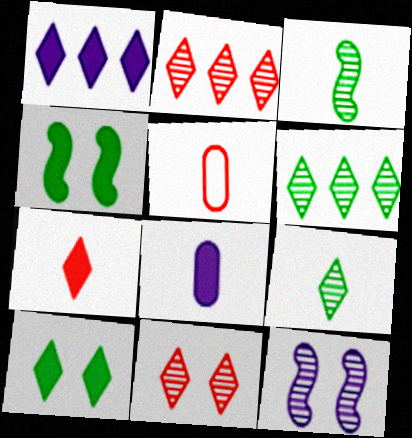[[1, 7, 10]]